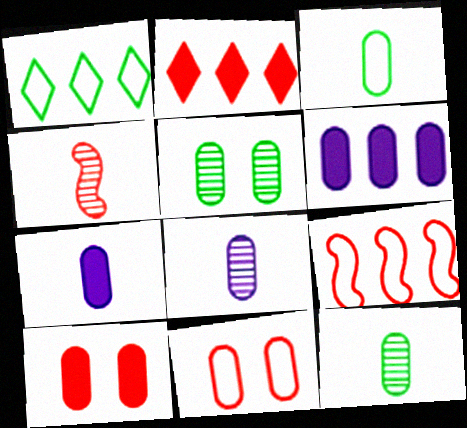[[2, 4, 11], 
[6, 11, 12]]